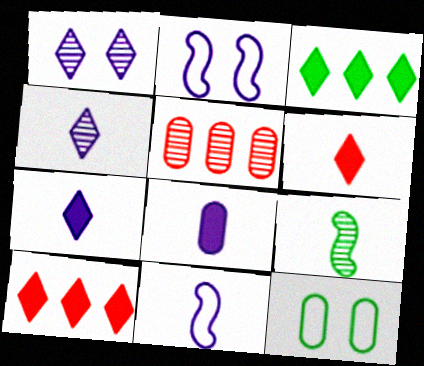[[1, 5, 9], 
[3, 9, 12], 
[4, 8, 11], 
[5, 8, 12]]